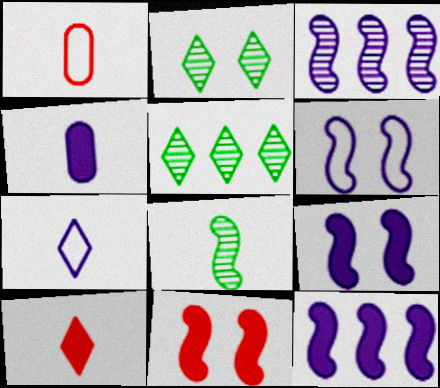[[1, 2, 12], 
[1, 5, 9]]